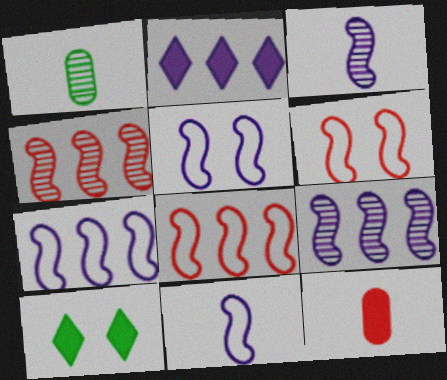[[1, 2, 6], 
[5, 7, 11]]